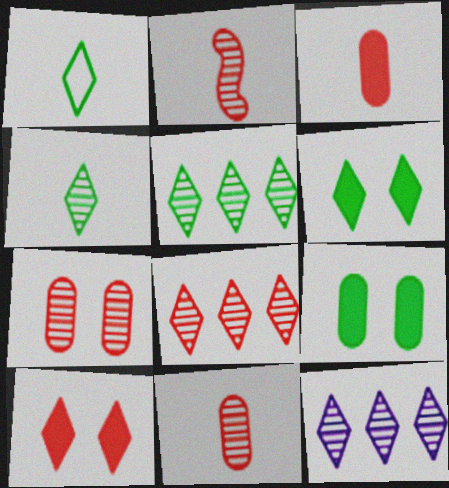[[1, 5, 6], 
[1, 10, 12], 
[2, 7, 8], 
[5, 8, 12]]